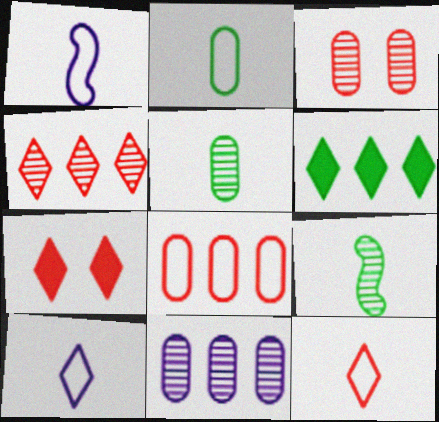[[1, 2, 12], 
[1, 3, 6], 
[3, 5, 11], 
[4, 7, 12]]